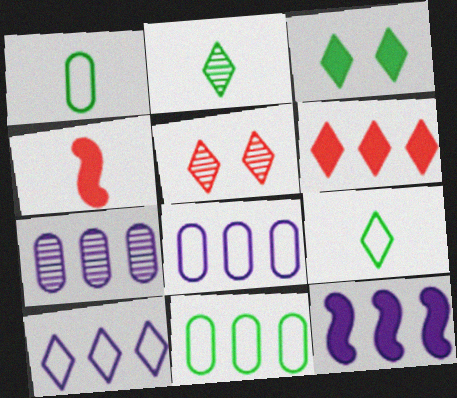[[1, 5, 12], 
[7, 10, 12]]